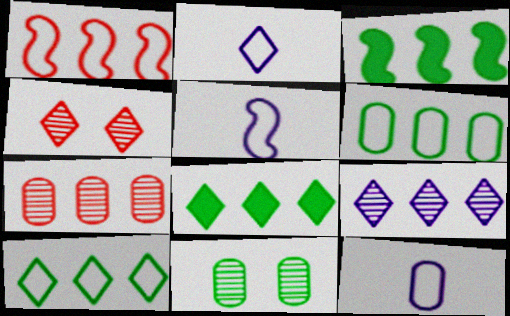[[2, 4, 8], 
[2, 5, 12], 
[3, 4, 12]]